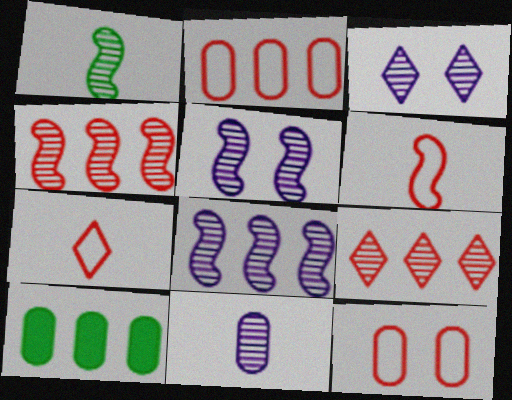[[1, 4, 5], 
[3, 6, 10], 
[3, 8, 11], 
[5, 7, 10], 
[10, 11, 12]]